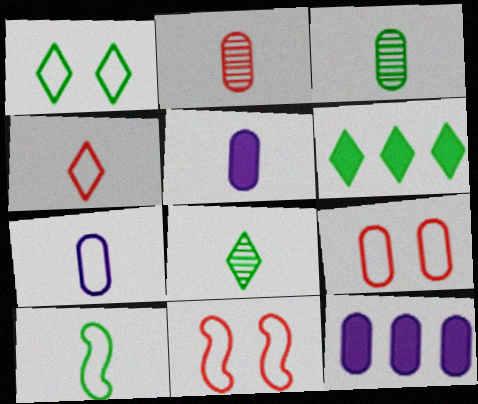[[1, 6, 8], 
[3, 9, 12], 
[4, 7, 10], 
[8, 11, 12]]